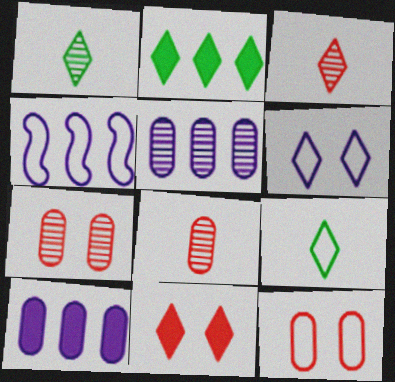[[2, 3, 6], 
[4, 9, 12]]